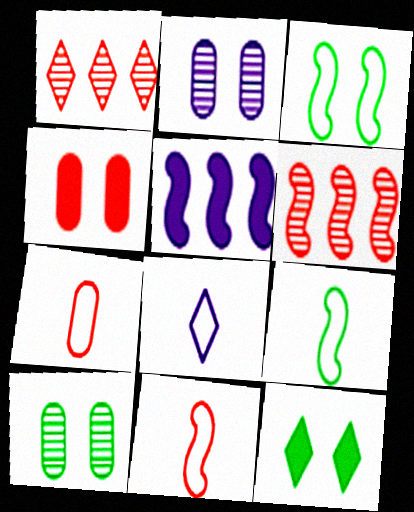[[1, 4, 11], 
[1, 8, 12], 
[2, 5, 8], 
[3, 10, 12], 
[7, 8, 9]]